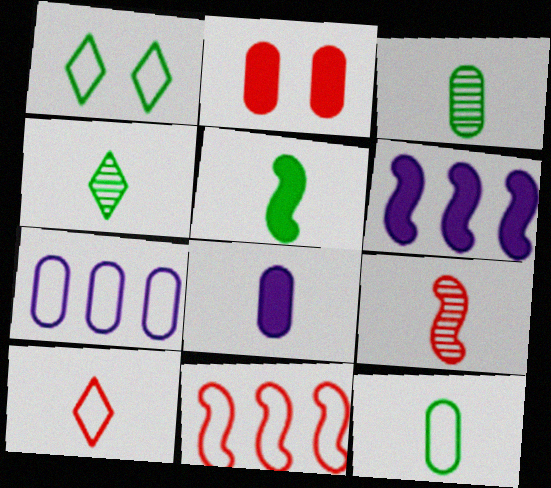[[2, 3, 7], 
[4, 5, 12]]